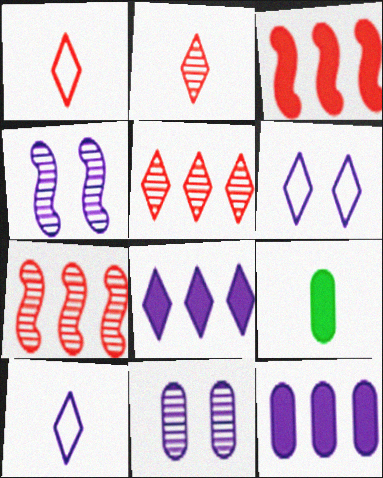[[4, 10, 12], 
[6, 7, 9]]